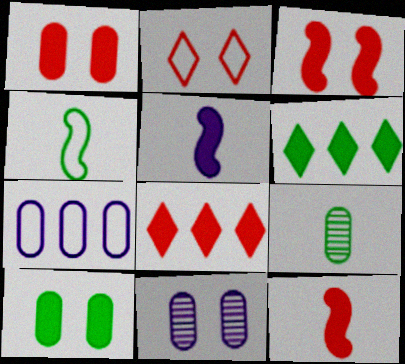[[1, 5, 6], 
[1, 7, 9], 
[1, 8, 12], 
[2, 4, 7], 
[4, 8, 11], 
[5, 8, 10]]